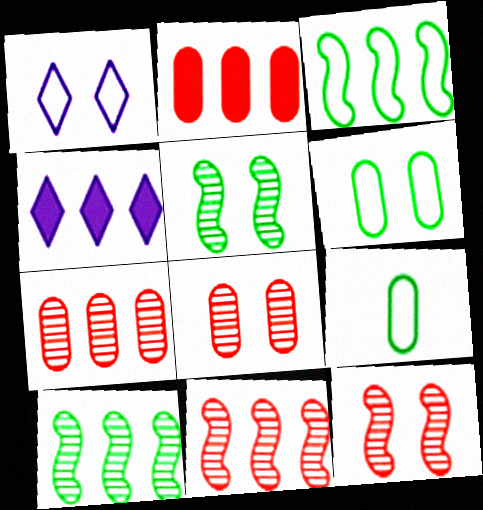[[3, 4, 7], 
[4, 9, 12]]